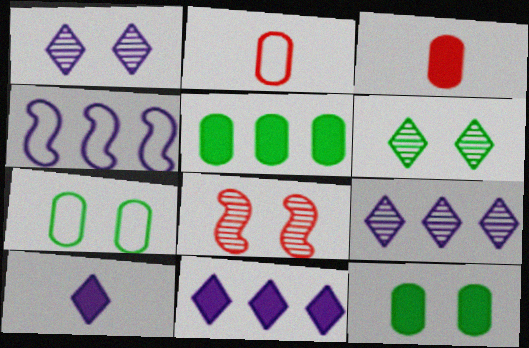[[3, 4, 6]]